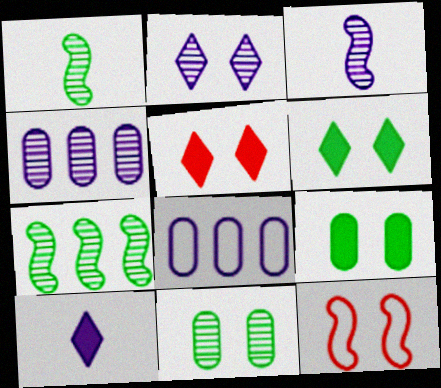[[1, 5, 8], 
[2, 3, 4], 
[2, 9, 12]]